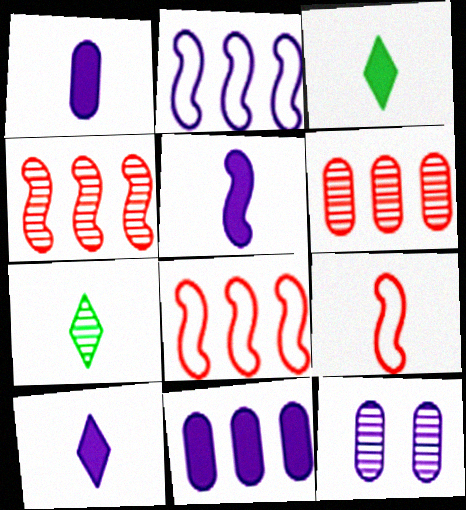[[1, 5, 10], 
[1, 7, 9], 
[2, 10, 12], 
[3, 8, 12], 
[4, 7, 12]]